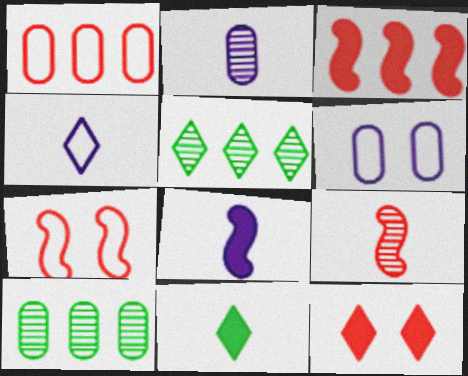[[1, 9, 12], 
[2, 4, 8], 
[3, 7, 9], 
[4, 5, 12]]